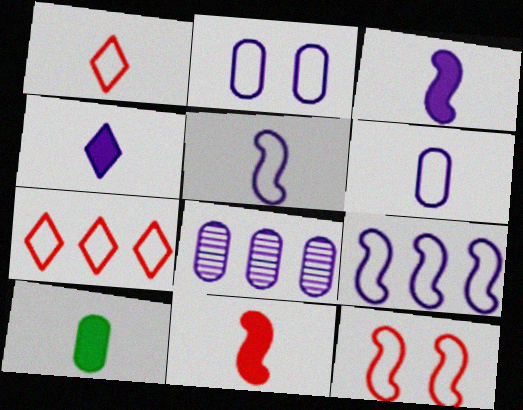[[4, 10, 11]]